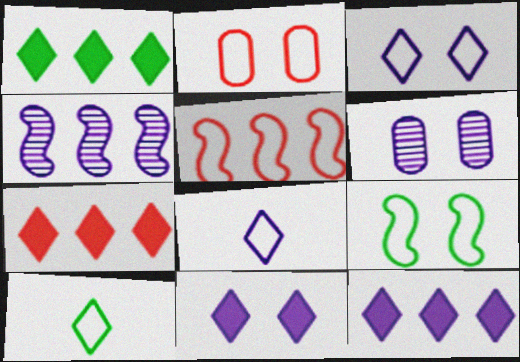[[1, 7, 12], 
[2, 3, 9]]